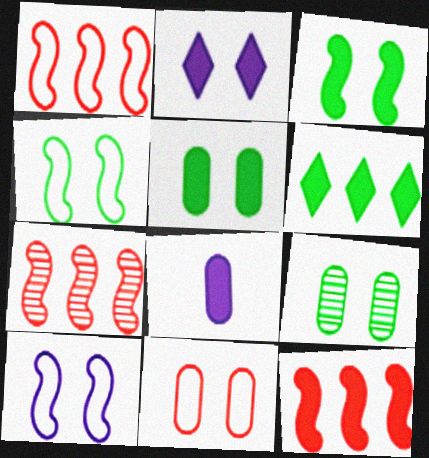[[1, 7, 12]]